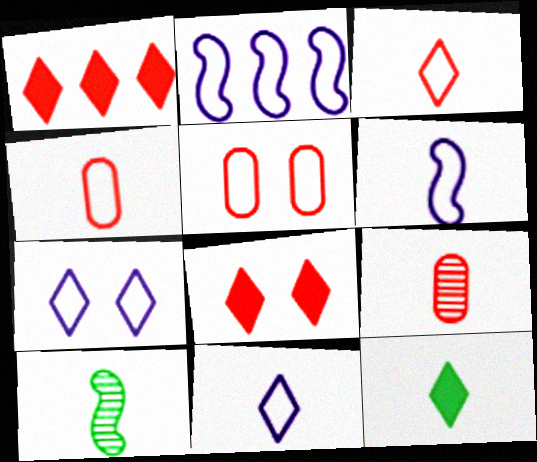[[6, 9, 12]]